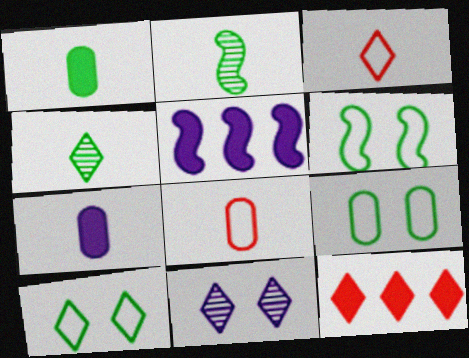[[2, 3, 7], 
[6, 9, 10]]